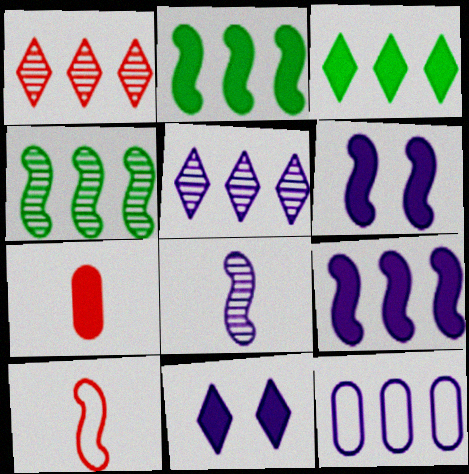[[1, 2, 12], 
[2, 7, 11], 
[3, 6, 7], 
[4, 6, 10], 
[5, 9, 12], 
[8, 11, 12]]